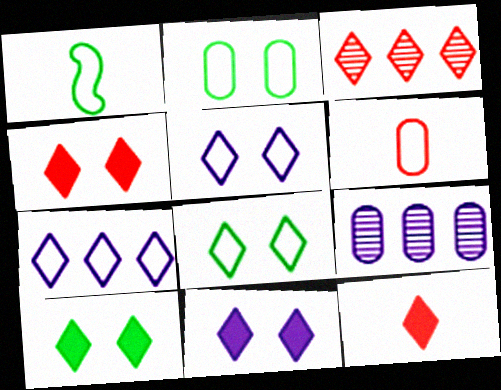[[1, 4, 9], 
[4, 10, 11]]